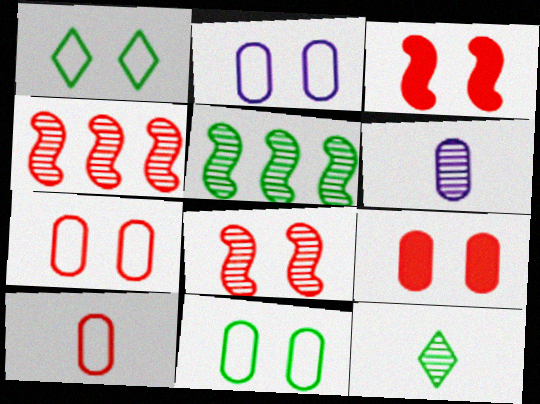[[2, 7, 11]]